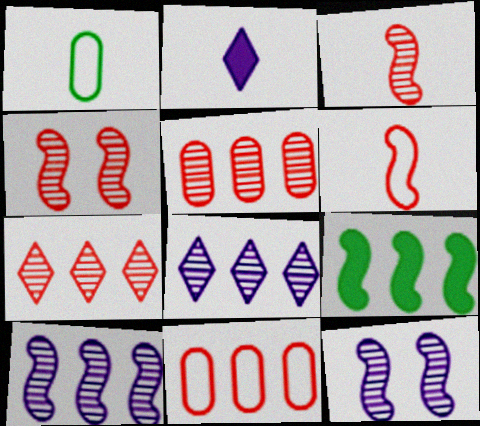[[1, 2, 3], 
[6, 9, 12], 
[8, 9, 11]]